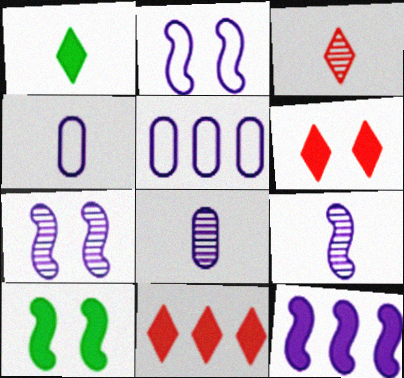[[2, 9, 12], 
[3, 5, 10]]